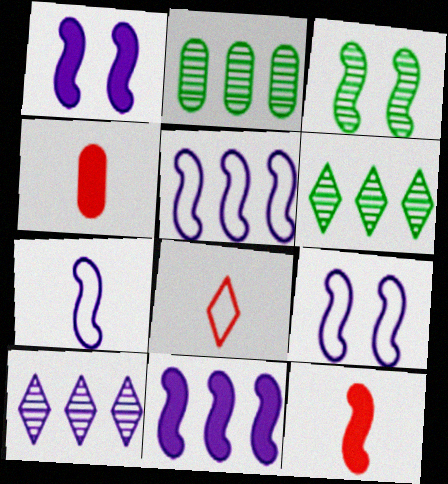[[1, 2, 8], 
[3, 5, 12], 
[4, 6, 9], 
[5, 7, 9]]